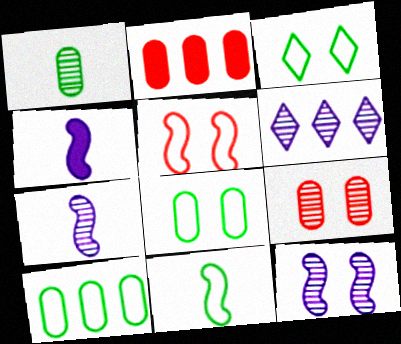[[2, 3, 7], 
[3, 10, 11]]